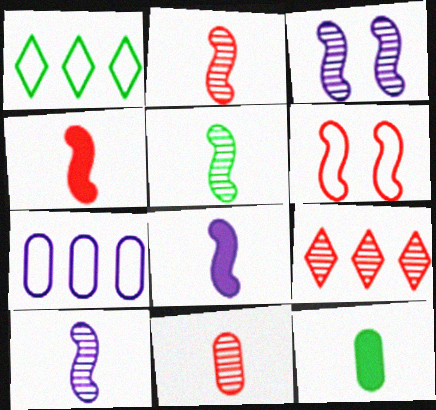[[2, 5, 10]]